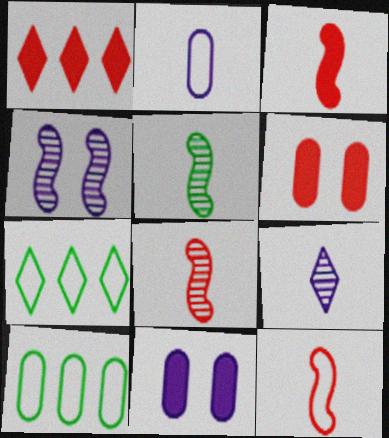[[1, 3, 6], 
[3, 8, 12], 
[7, 8, 11]]